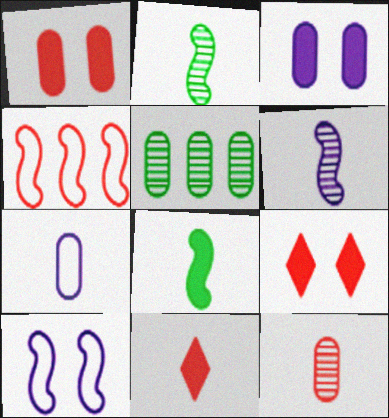[[1, 5, 7], 
[2, 7, 11], 
[4, 9, 12], 
[5, 10, 11]]